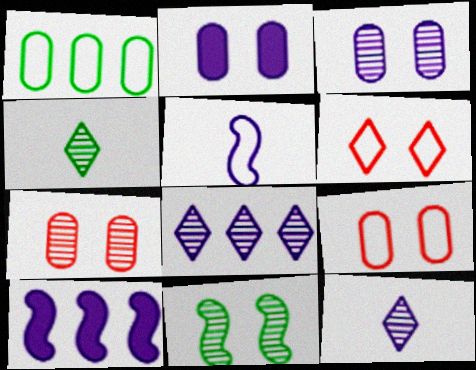[[1, 5, 6], 
[2, 5, 8], 
[2, 6, 11], 
[4, 9, 10]]